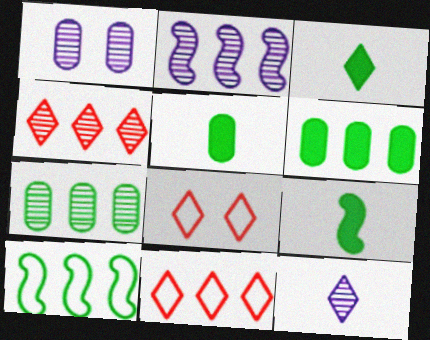[[1, 2, 12], 
[1, 9, 11], 
[2, 4, 7], 
[2, 5, 8], 
[2, 6, 11], 
[3, 5, 9]]